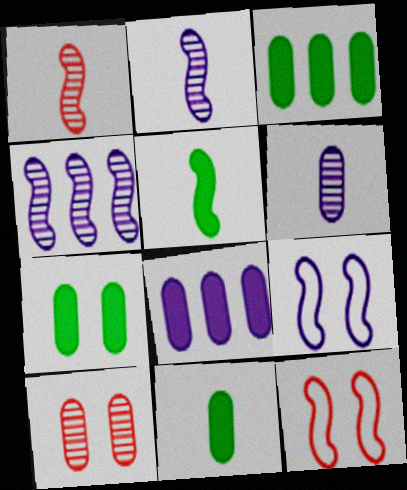[[3, 7, 11], 
[4, 5, 12]]